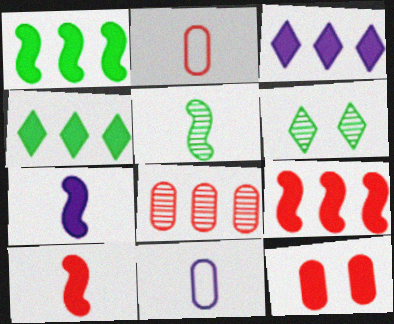[[2, 8, 12], 
[4, 7, 12], 
[6, 9, 11]]